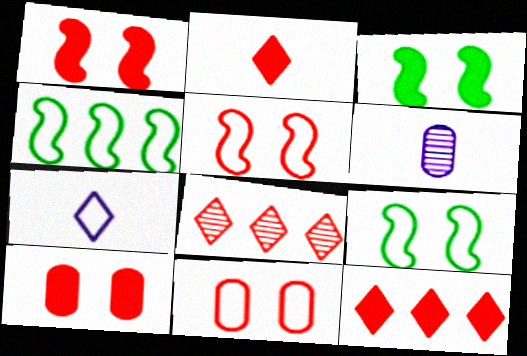[[4, 7, 11], 
[6, 9, 12]]